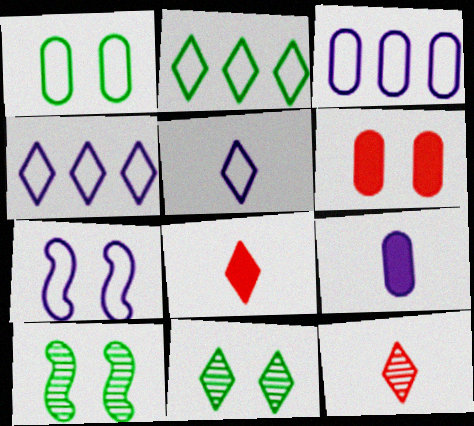[[3, 5, 7], 
[3, 8, 10], 
[4, 8, 11], 
[6, 7, 11]]